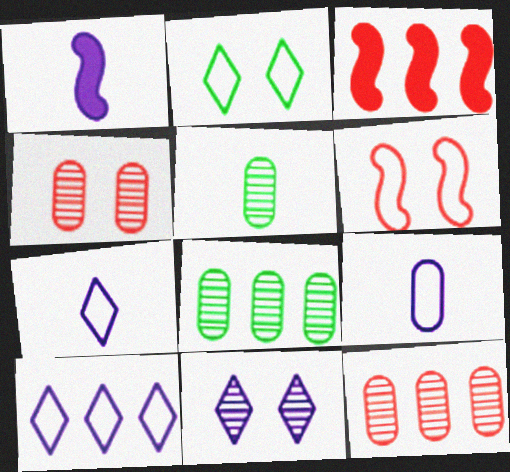[[1, 2, 12], 
[3, 8, 10]]